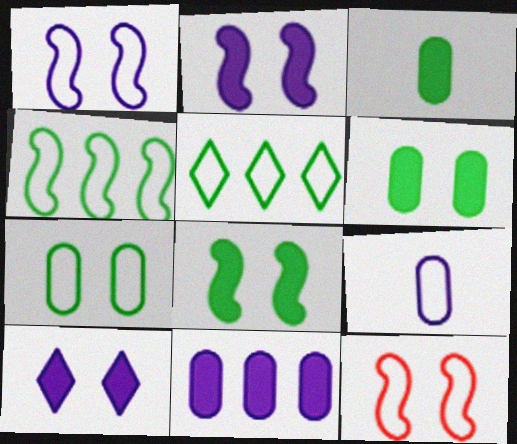[[5, 9, 12]]